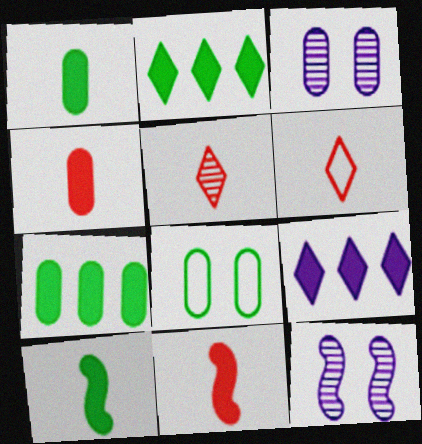[[6, 7, 12]]